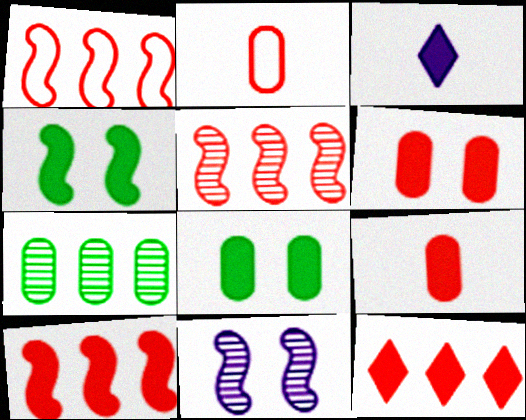[[1, 5, 10], 
[3, 8, 10]]